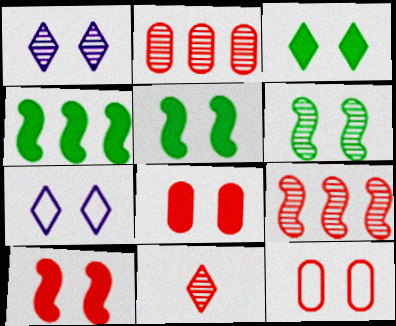[[1, 5, 12], 
[6, 7, 8]]